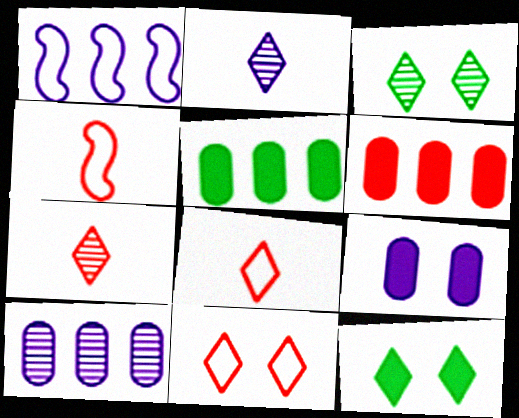[[1, 2, 9], 
[4, 10, 12]]